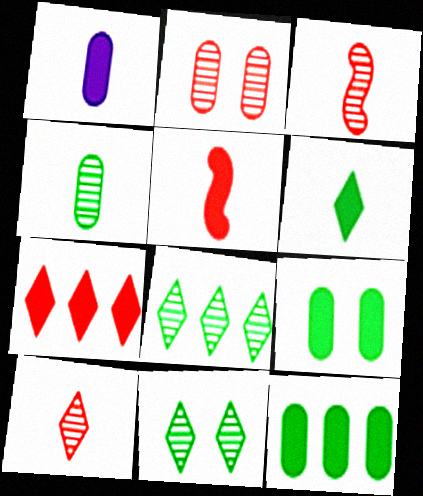[[1, 5, 6]]